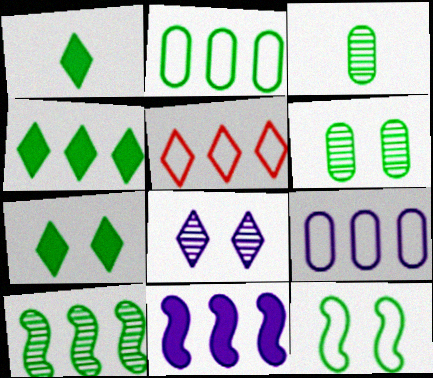[[1, 4, 7], 
[1, 5, 8], 
[2, 4, 10], 
[3, 4, 12], 
[6, 7, 12]]